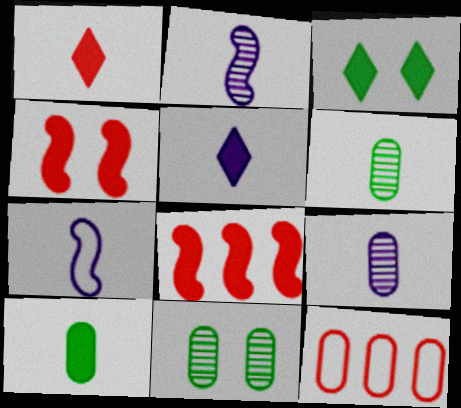[[1, 6, 7], 
[2, 3, 12], 
[5, 7, 9]]